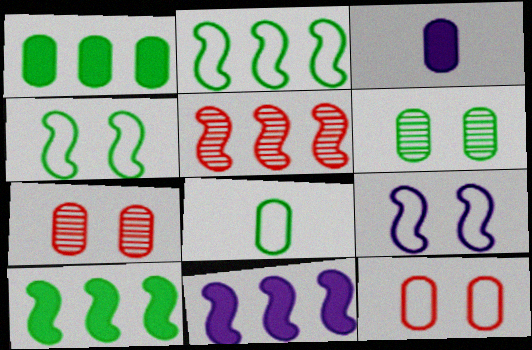[[1, 6, 8], 
[2, 5, 11]]